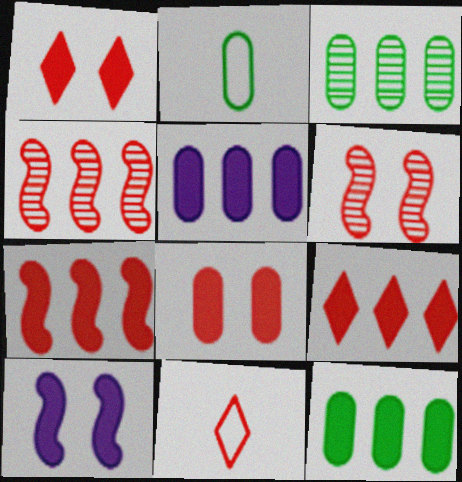[[3, 10, 11], 
[4, 8, 11]]